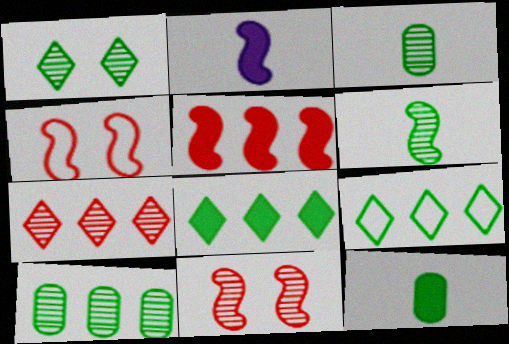[[1, 6, 10]]